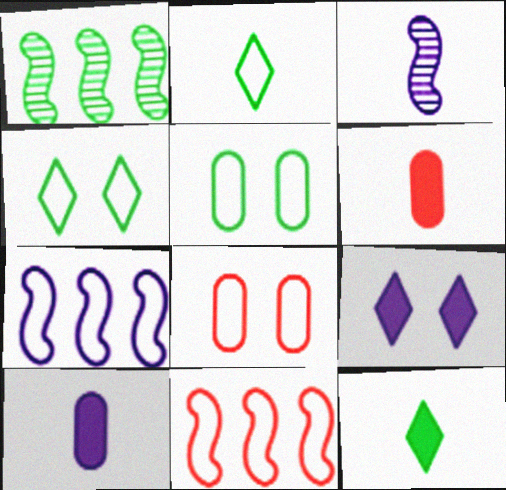[[1, 5, 12], 
[2, 3, 6], 
[2, 7, 8]]